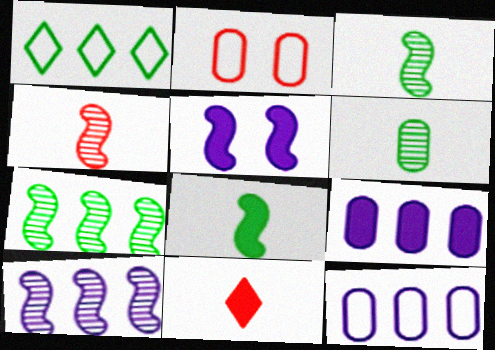[[2, 6, 9]]